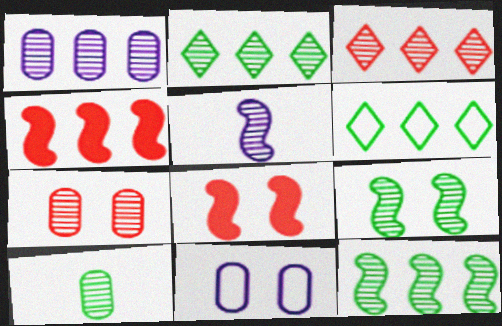[[1, 3, 12], 
[1, 4, 6], 
[1, 7, 10], 
[2, 5, 7], 
[2, 9, 10]]